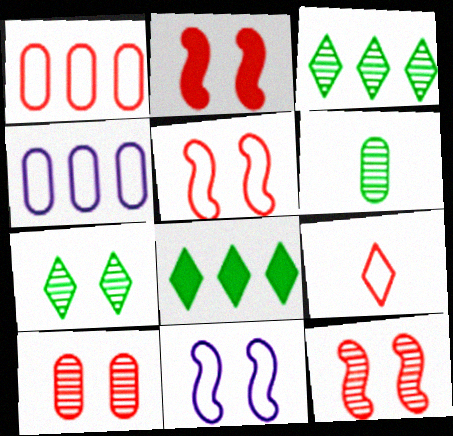[[1, 5, 9], 
[2, 5, 12]]